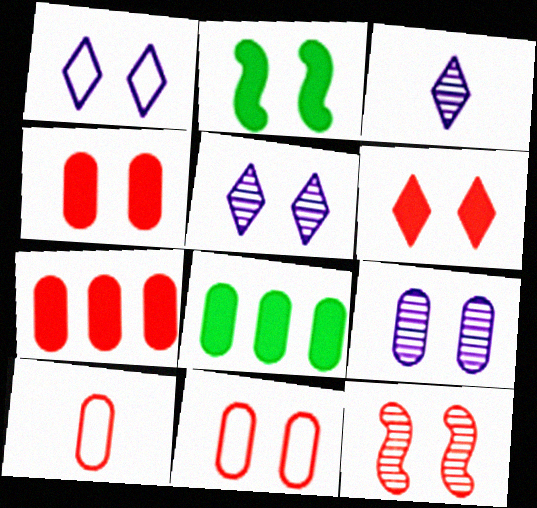[[2, 5, 11], 
[6, 11, 12], 
[8, 9, 10]]